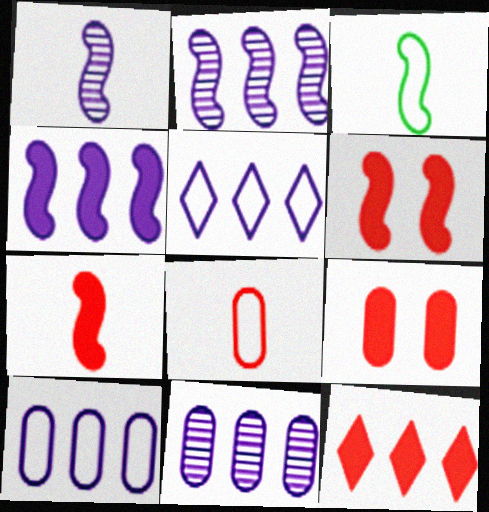[[1, 3, 7], 
[2, 3, 6], 
[4, 5, 11], 
[7, 9, 12]]